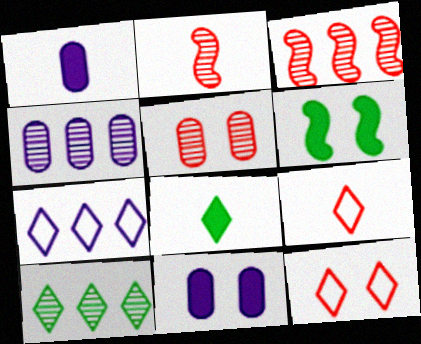[[3, 4, 10], 
[4, 6, 9]]